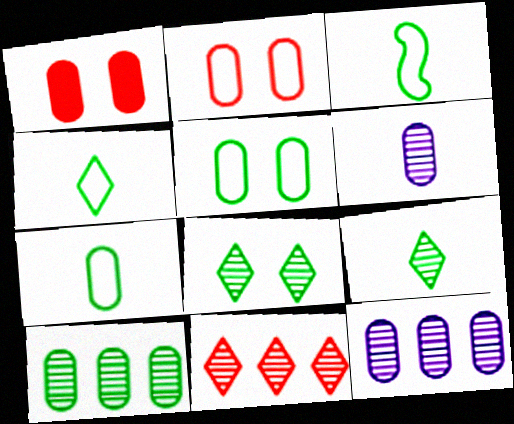[[1, 7, 12], 
[3, 4, 7]]